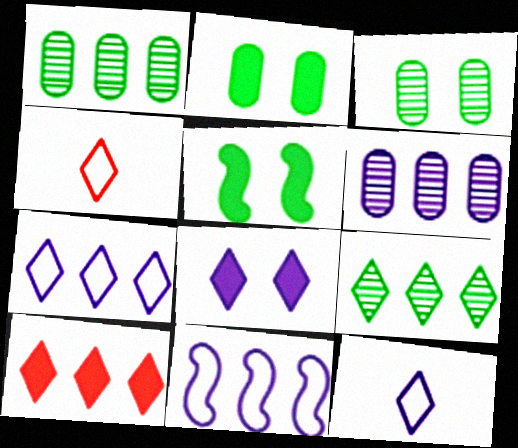[[1, 10, 11], 
[4, 5, 6], 
[4, 8, 9], 
[7, 9, 10]]